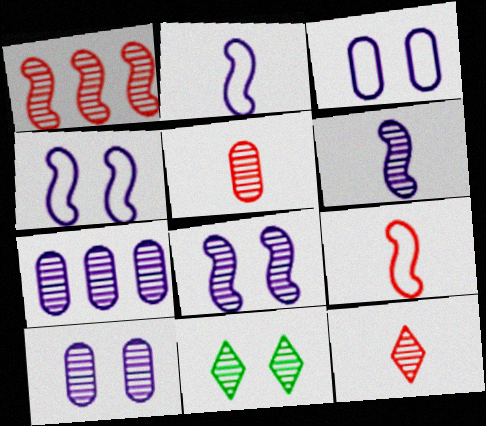[]